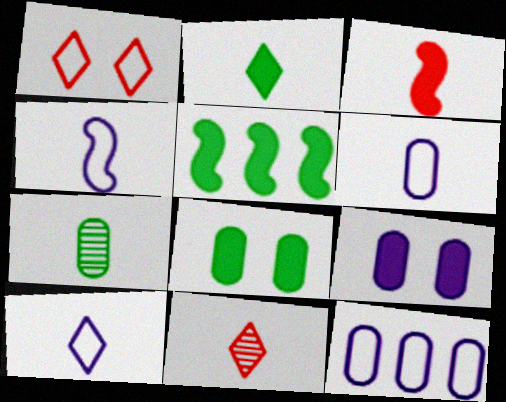[[2, 5, 8], 
[2, 10, 11], 
[3, 7, 10], 
[4, 6, 10]]